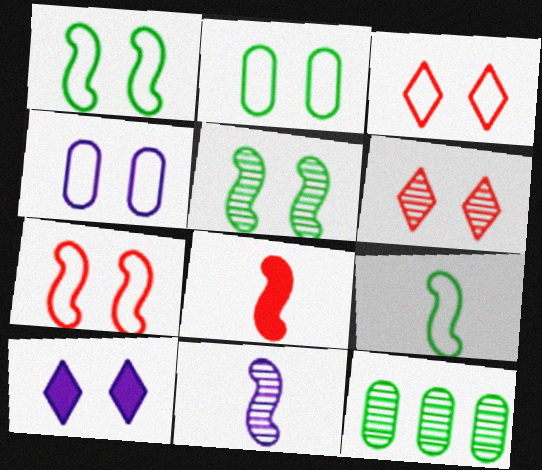[[1, 3, 4], 
[6, 11, 12], 
[8, 9, 11]]